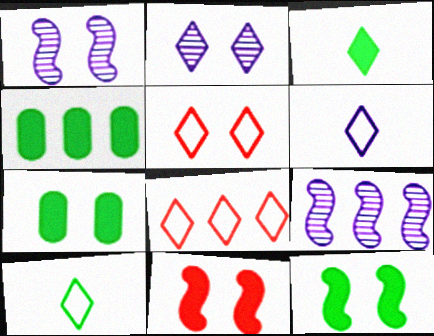[[1, 5, 7], 
[2, 3, 8], 
[3, 4, 12], 
[4, 8, 9]]